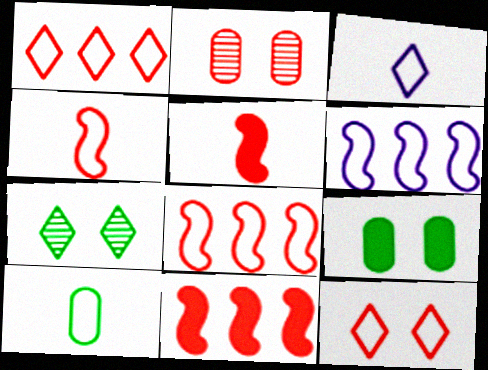[[1, 2, 5], 
[3, 4, 10], 
[6, 10, 12]]